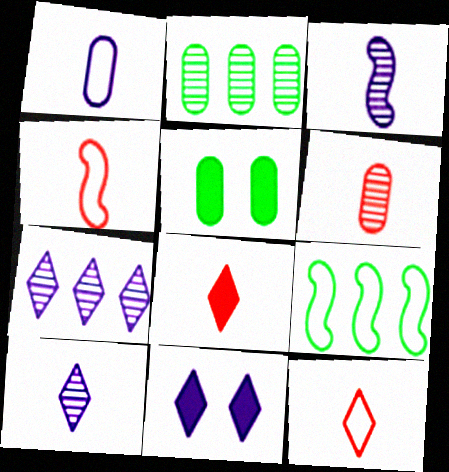[[2, 4, 11], 
[4, 5, 7], 
[4, 6, 8], 
[6, 9, 11]]